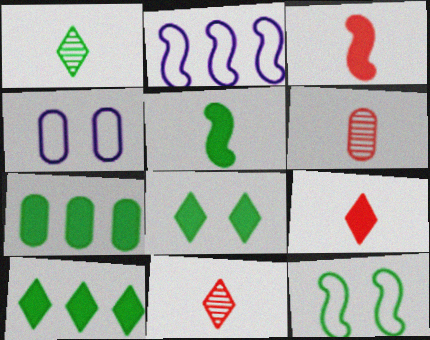[[1, 7, 12], 
[2, 6, 8], 
[4, 6, 7], 
[5, 7, 8]]